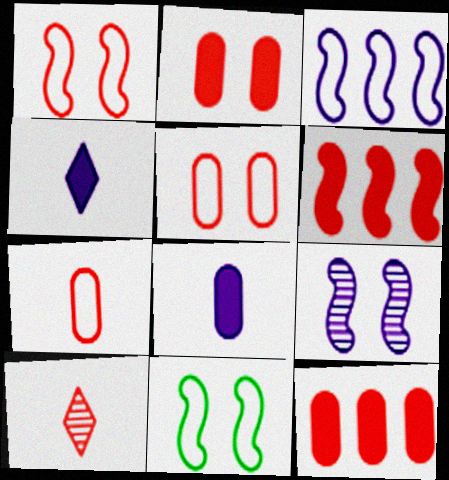[[1, 10, 12], 
[5, 6, 10]]